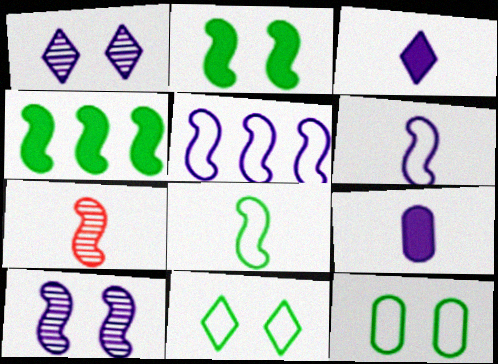[[1, 5, 9], 
[2, 5, 7]]